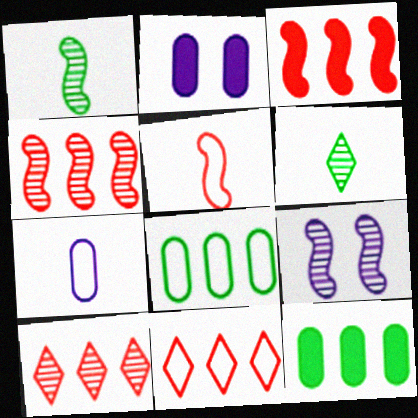[[1, 2, 11], 
[1, 4, 9]]